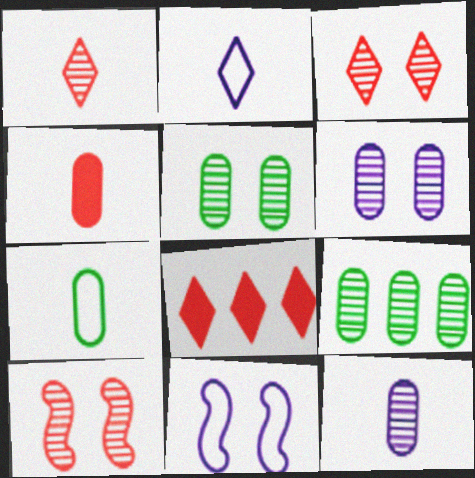[[4, 7, 12]]